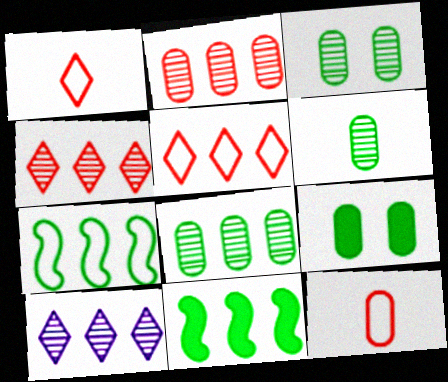[[3, 6, 8]]